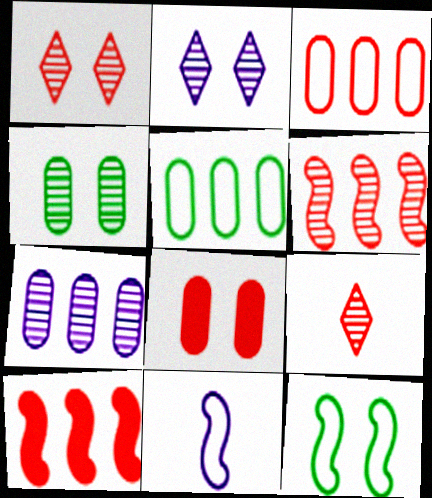[[2, 8, 12]]